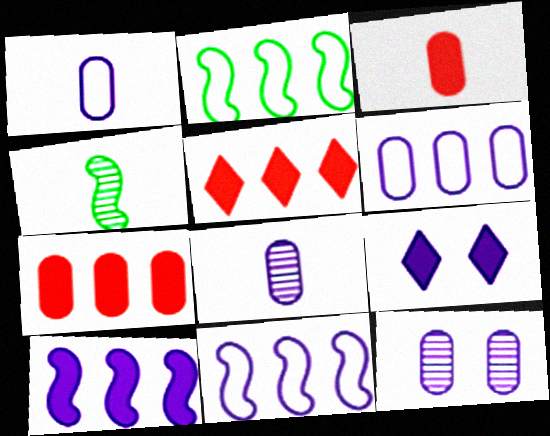[[8, 9, 11]]